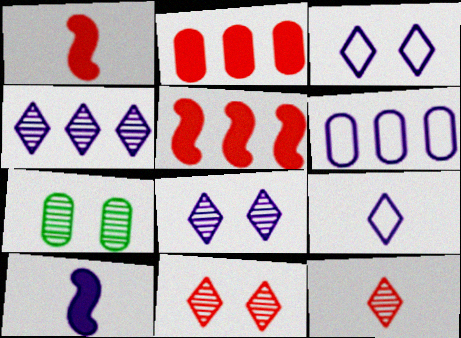[[5, 7, 9], 
[6, 8, 10]]